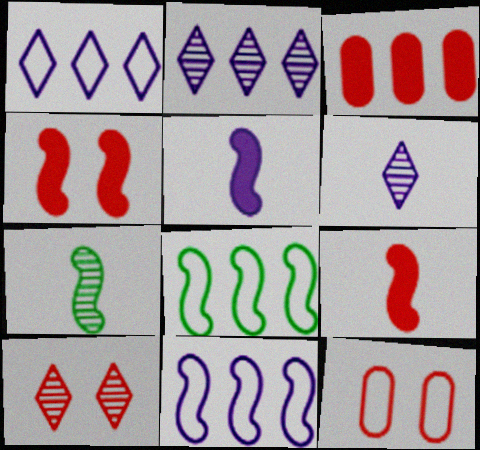[[2, 3, 8], 
[4, 7, 11], 
[4, 10, 12]]